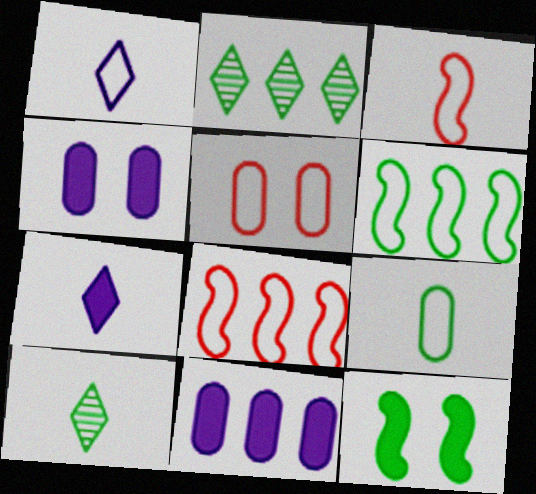[[1, 3, 9], 
[1, 5, 6], 
[2, 3, 4], 
[2, 8, 11], 
[2, 9, 12], 
[4, 8, 10]]